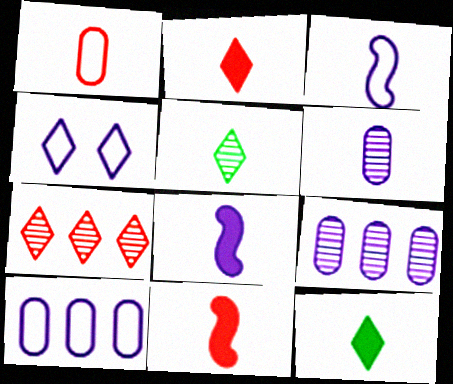[[1, 5, 8], 
[3, 4, 10], 
[4, 7, 12], 
[4, 8, 9]]